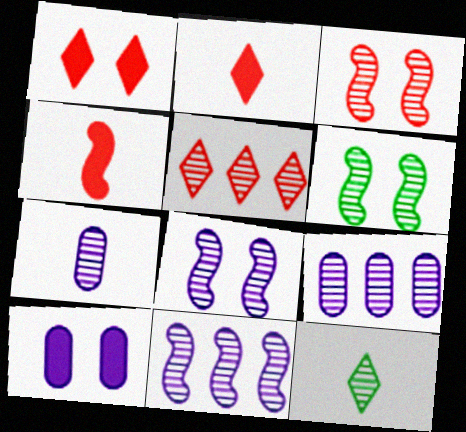[[3, 6, 8], 
[3, 9, 12], 
[5, 6, 7]]